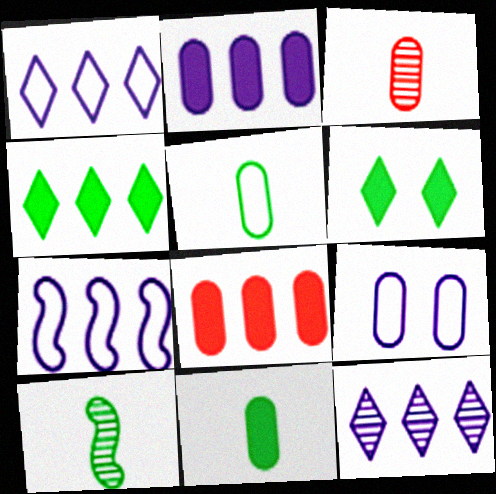[[2, 7, 12], 
[3, 6, 7]]